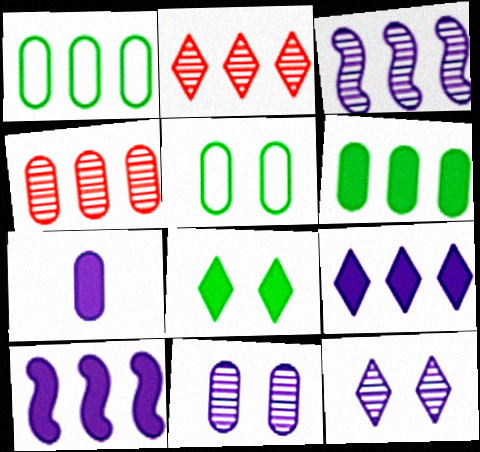[[1, 2, 10], 
[4, 5, 7]]